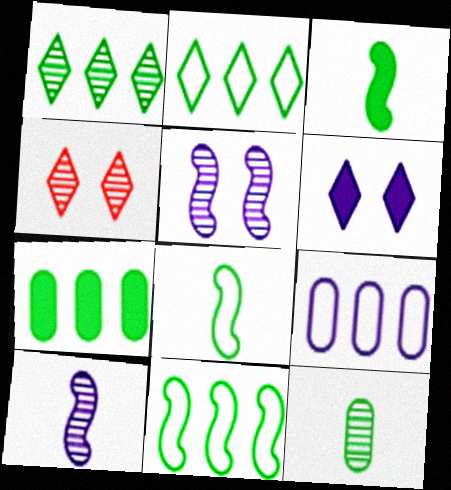[[1, 7, 11], 
[3, 4, 9], 
[6, 9, 10]]